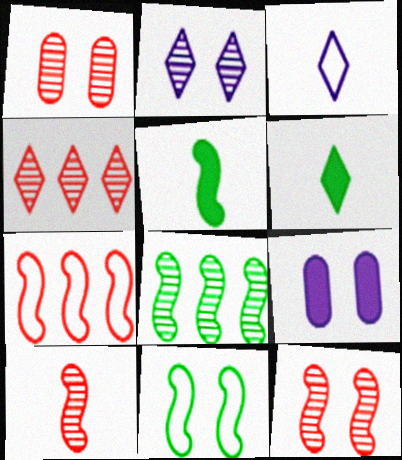[[1, 4, 10], 
[5, 8, 11]]